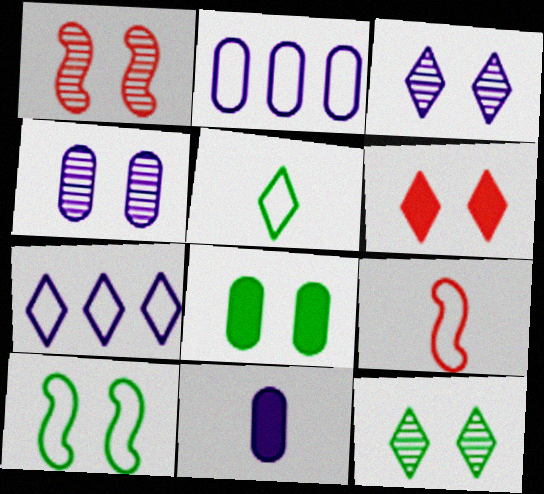[[1, 4, 12], 
[2, 4, 11], 
[4, 6, 10], 
[8, 10, 12]]